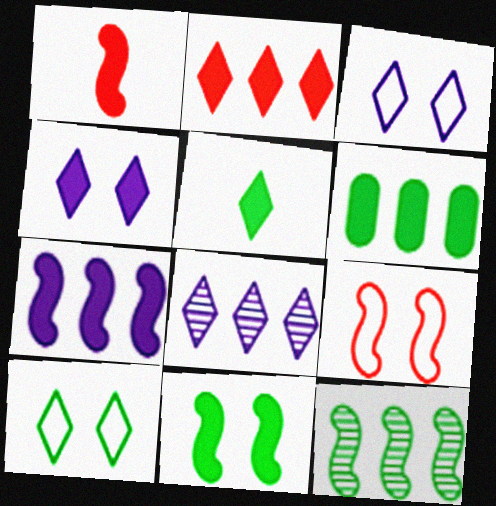[[1, 4, 6], 
[1, 7, 11], 
[2, 4, 5], 
[2, 6, 7], 
[5, 6, 11]]